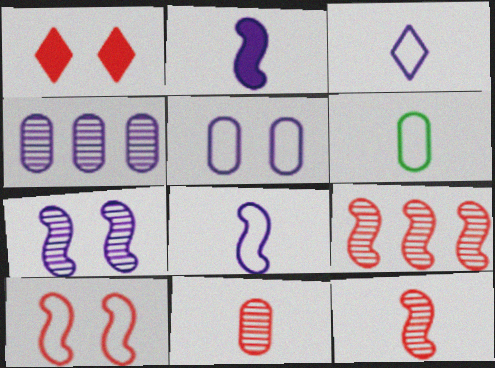[]